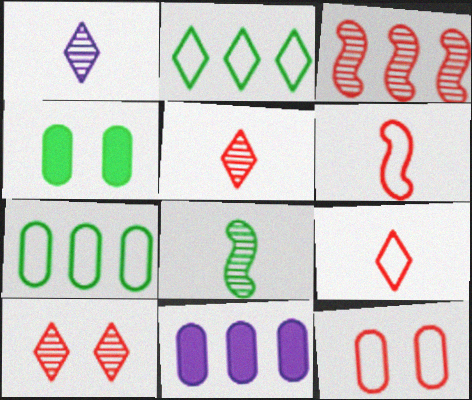[[2, 3, 11], 
[2, 4, 8]]